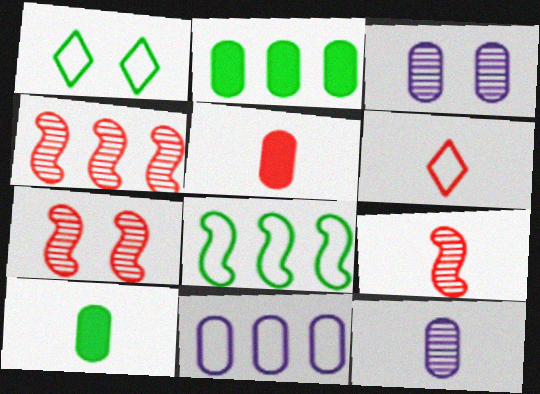[[4, 7, 9], 
[5, 6, 9]]